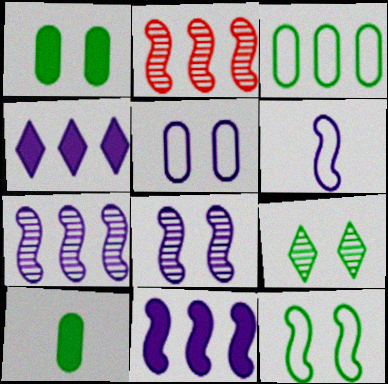[[1, 9, 12], 
[2, 3, 4], 
[6, 8, 11]]